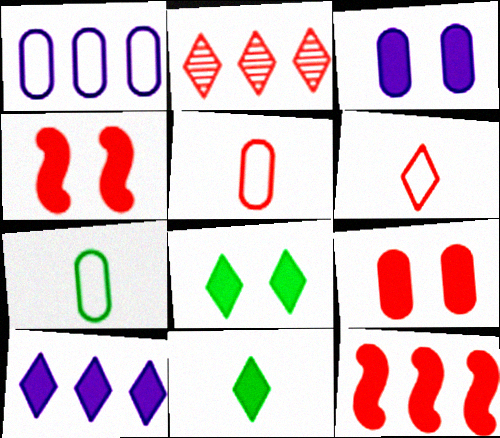[[2, 4, 5], 
[3, 4, 8], 
[3, 11, 12]]